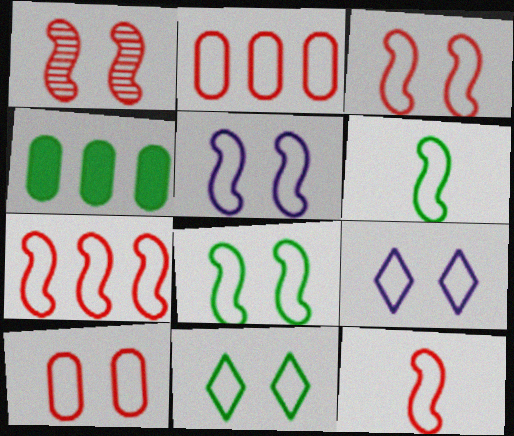[[2, 6, 9], 
[3, 5, 8], 
[3, 7, 12], 
[5, 6, 7], 
[5, 10, 11], 
[8, 9, 10]]